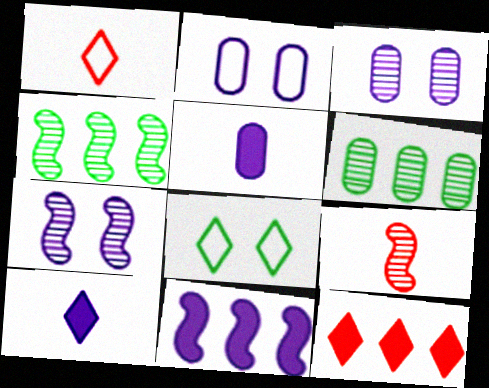[[4, 7, 9]]